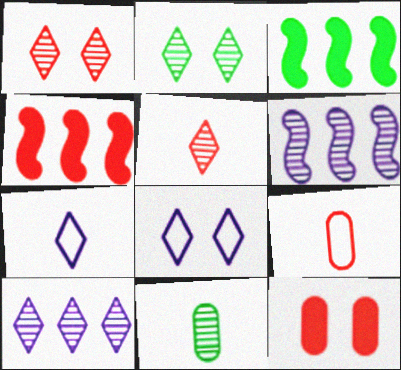[[1, 4, 9], 
[1, 6, 11], 
[2, 5, 10], 
[4, 8, 11]]